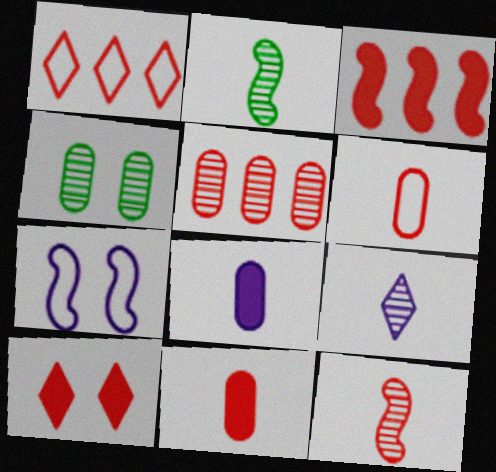[[1, 3, 5], 
[2, 3, 7], 
[3, 10, 11], 
[4, 7, 10]]